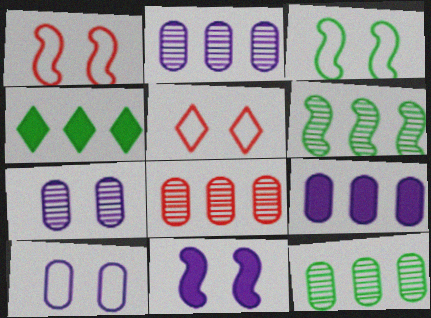[[2, 8, 12], 
[3, 5, 10]]